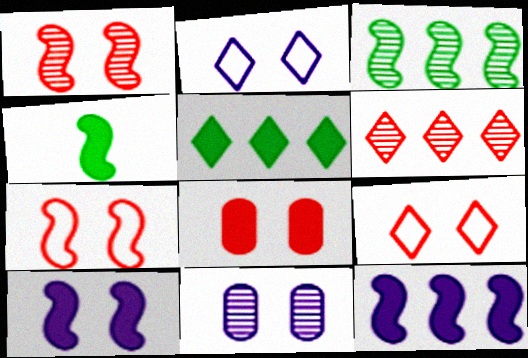[[1, 8, 9], 
[2, 10, 11]]